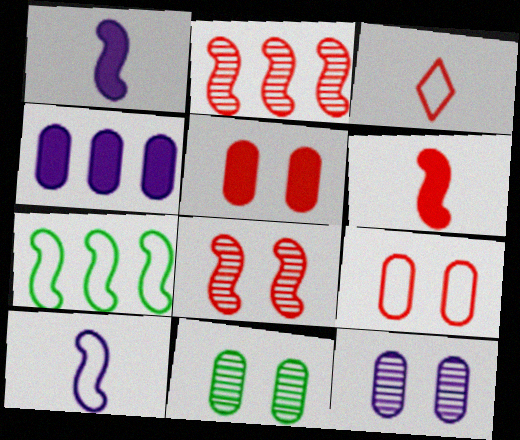[[1, 7, 8], 
[2, 3, 5]]